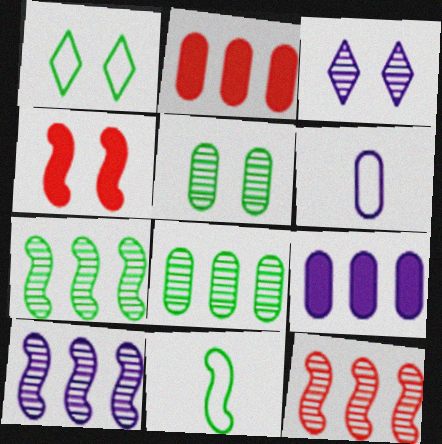[[2, 3, 11], 
[2, 5, 6], 
[4, 10, 11], 
[7, 10, 12]]